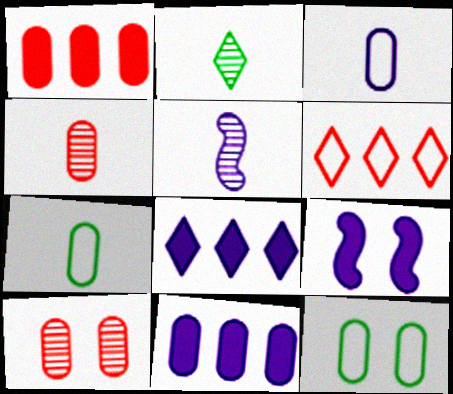[[2, 4, 5], 
[4, 11, 12], 
[7, 10, 11]]